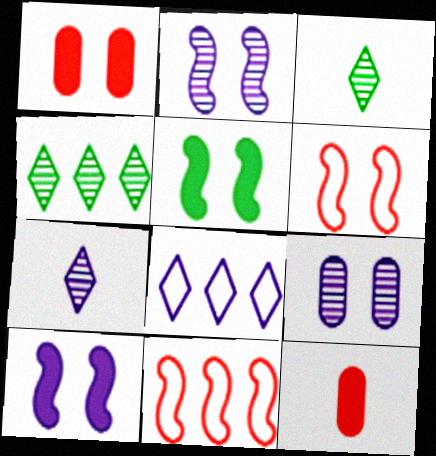[[2, 5, 6]]